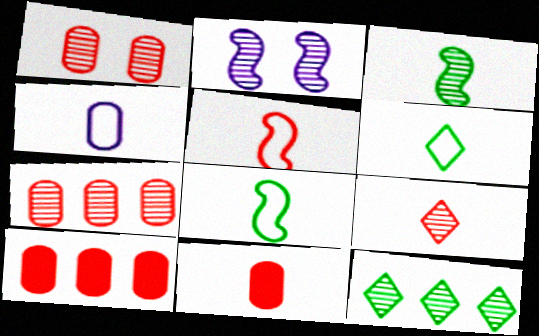[[2, 6, 10], 
[4, 5, 6], 
[5, 9, 11]]